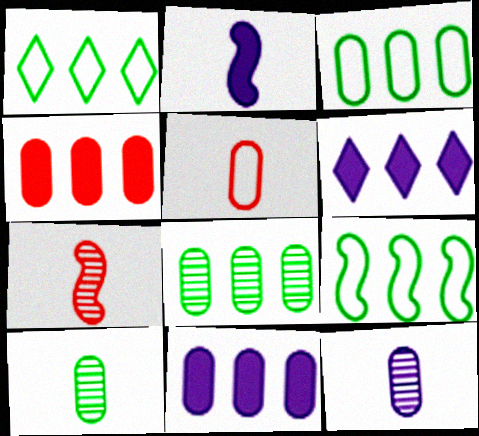[[1, 3, 9]]